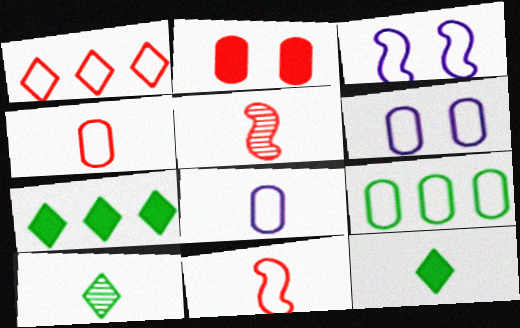[[1, 2, 5], 
[4, 6, 9], 
[5, 6, 7], 
[5, 8, 12]]